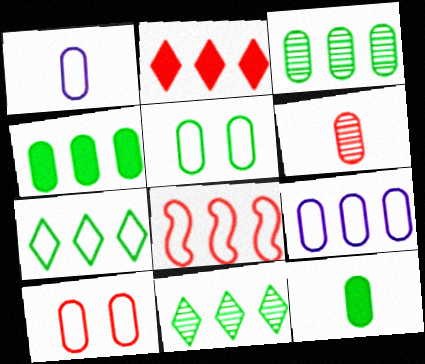[[1, 6, 12], 
[3, 5, 12], 
[7, 8, 9]]